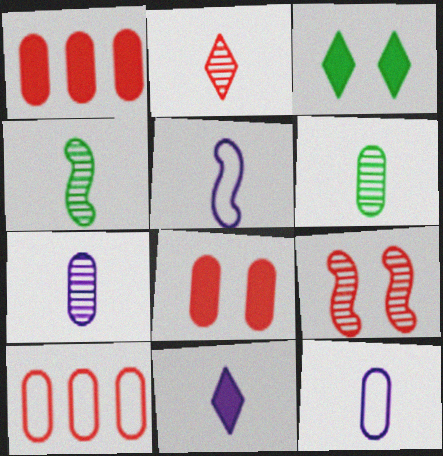[[2, 4, 7], 
[5, 7, 11]]